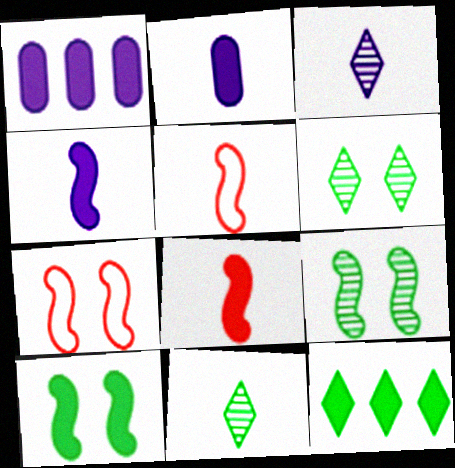[[1, 5, 6], 
[1, 7, 11], 
[2, 5, 11]]